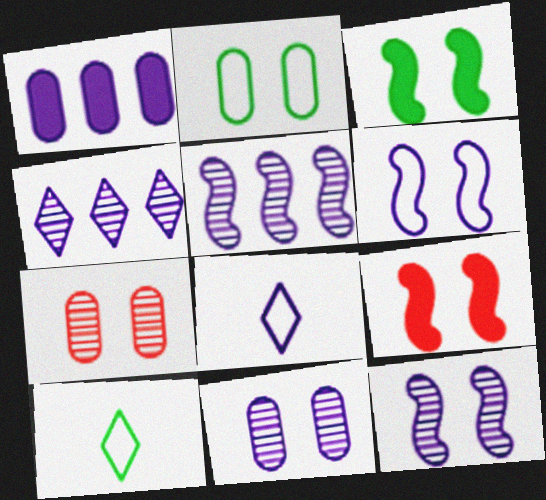[[1, 8, 12]]